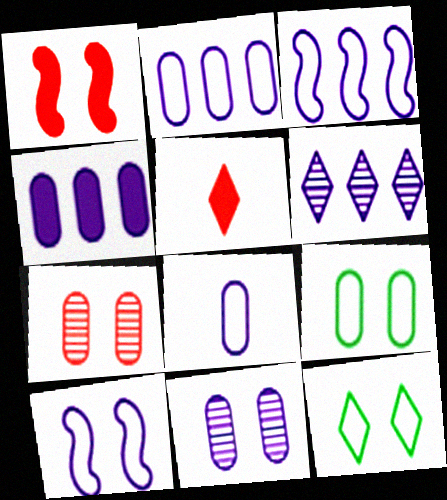[[1, 11, 12], 
[3, 4, 6], 
[4, 8, 11], 
[5, 6, 12]]